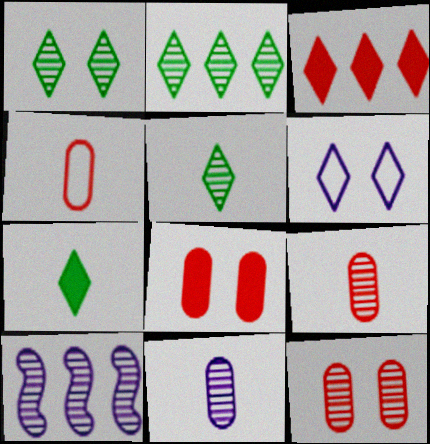[[1, 2, 5], 
[1, 9, 10], 
[3, 5, 6], 
[5, 10, 12]]